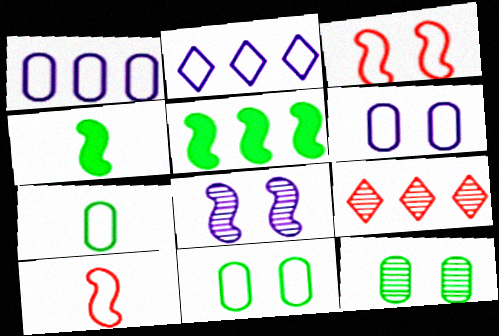[[1, 5, 9], 
[2, 3, 7], 
[2, 10, 11], 
[4, 6, 9], 
[5, 8, 10]]